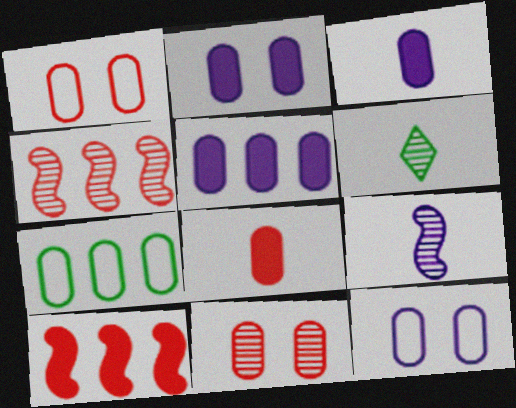[[2, 3, 5], 
[3, 7, 11], 
[6, 10, 12]]